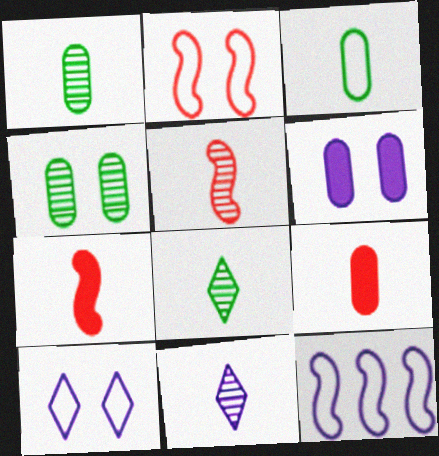[[1, 5, 11], 
[3, 7, 11], 
[6, 11, 12]]